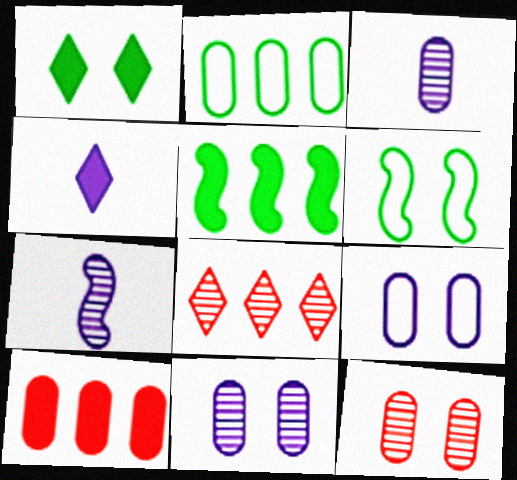[]